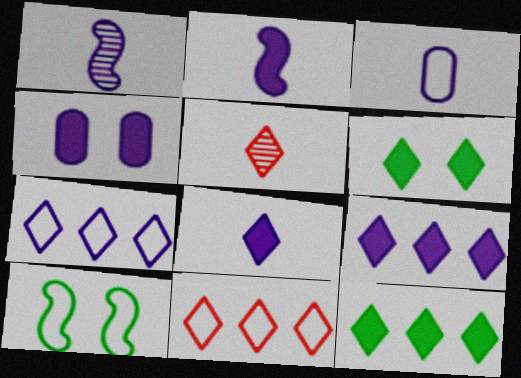[[1, 3, 8], 
[1, 4, 7], 
[2, 4, 9], 
[3, 10, 11], 
[5, 6, 7]]